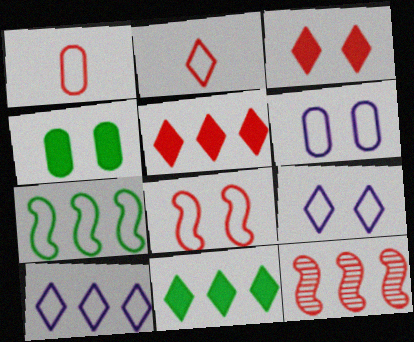[[1, 3, 12], 
[1, 7, 9], 
[2, 6, 7]]